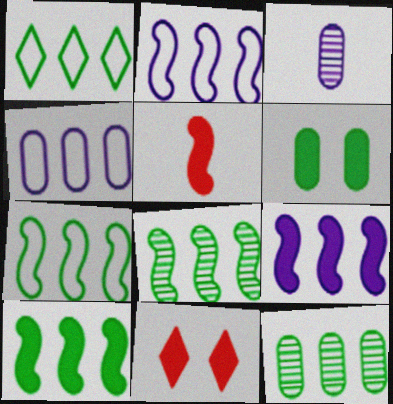[[1, 10, 12], 
[3, 7, 11], 
[7, 8, 10]]